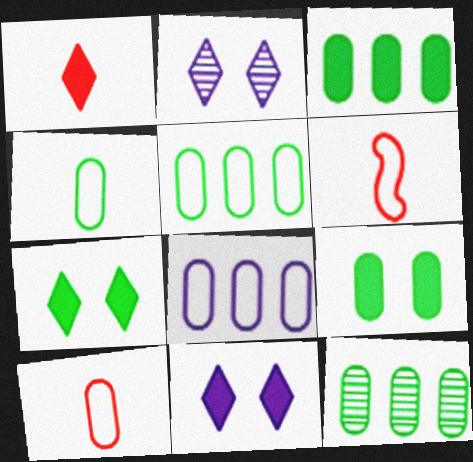[[2, 3, 6], 
[3, 5, 12], 
[4, 9, 12], 
[6, 11, 12]]